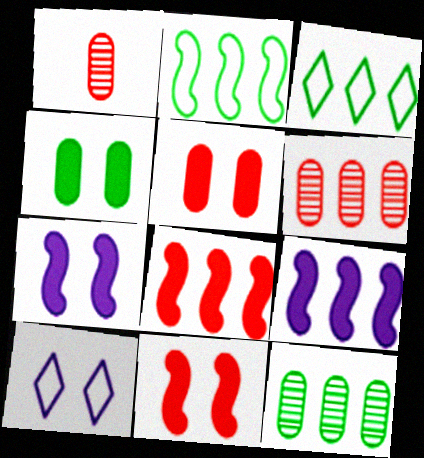[[1, 3, 7], 
[3, 6, 9]]